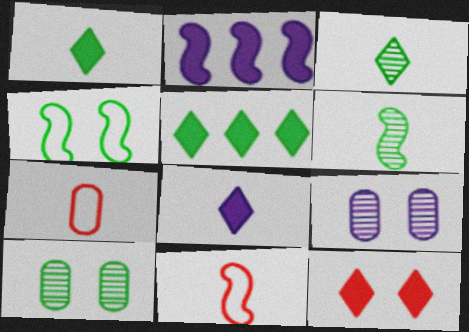[[4, 9, 12], 
[5, 8, 12], 
[5, 9, 11], 
[6, 7, 8]]